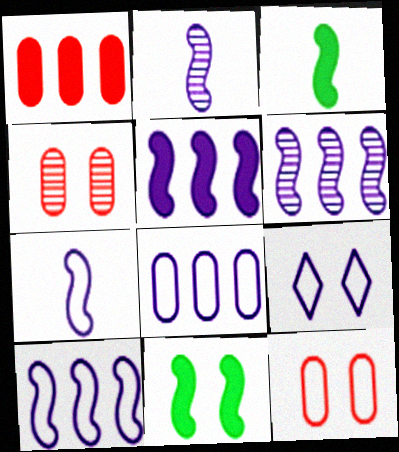[[4, 9, 11], 
[5, 6, 10], 
[7, 8, 9]]